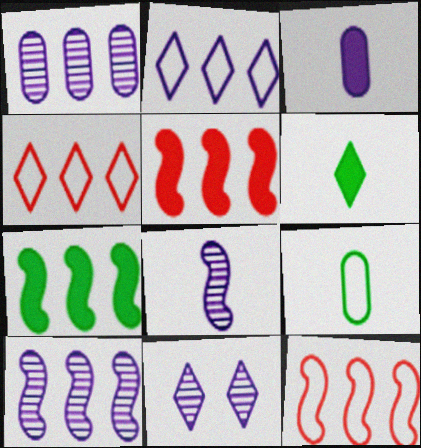[[1, 4, 7], 
[1, 8, 11], 
[4, 6, 11], 
[5, 9, 11], 
[7, 10, 12]]